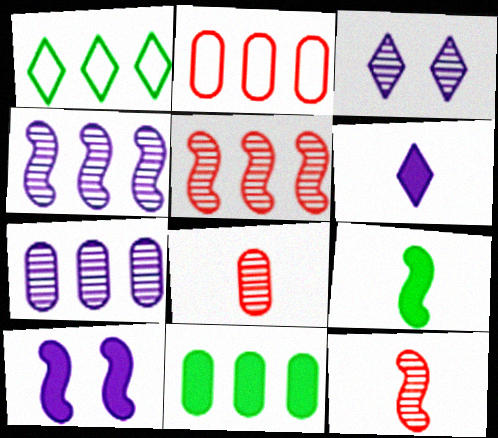[[1, 8, 10], 
[2, 3, 9], 
[2, 7, 11]]